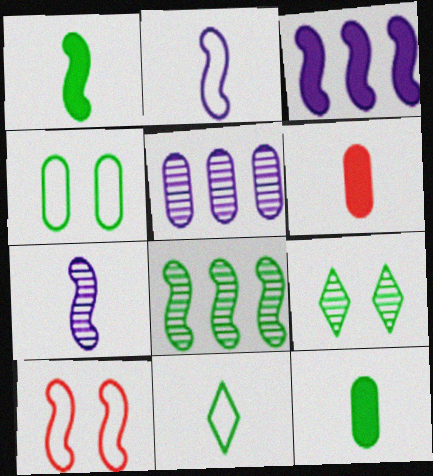[[4, 5, 6], 
[6, 7, 11]]